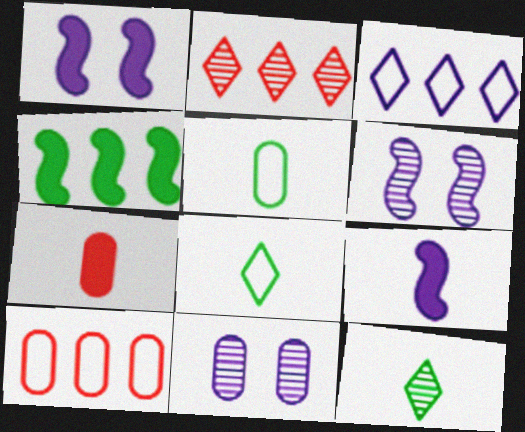[[1, 2, 5], 
[1, 10, 12], 
[3, 9, 11]]